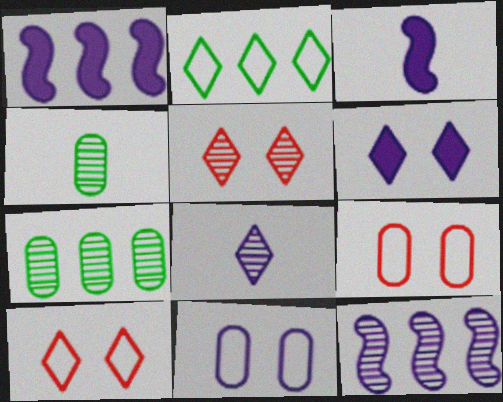[[1, 4, 10], 
[1, 8, 11], 
[3, 7, 10], 
[4, 5, 12]]